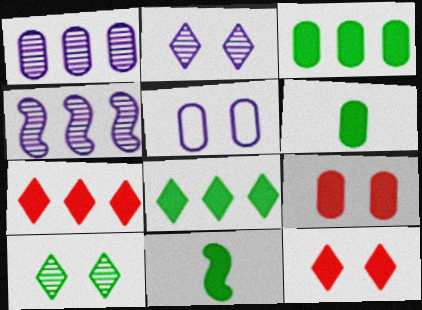[]